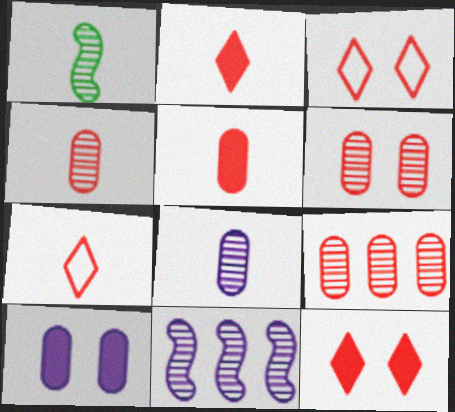[[4, 6, 9]]